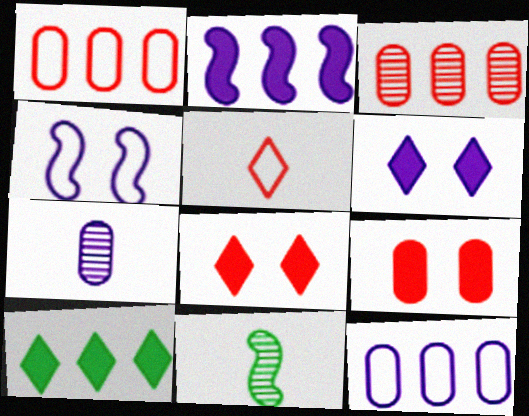[[1, 6, 11], 
[8, 11, 12]]